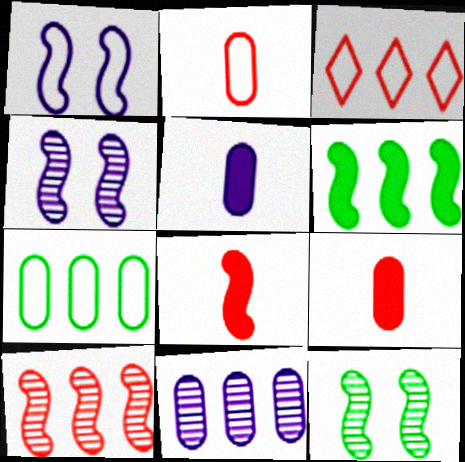[[3, 5, 12], 
[3, 6, 11]]